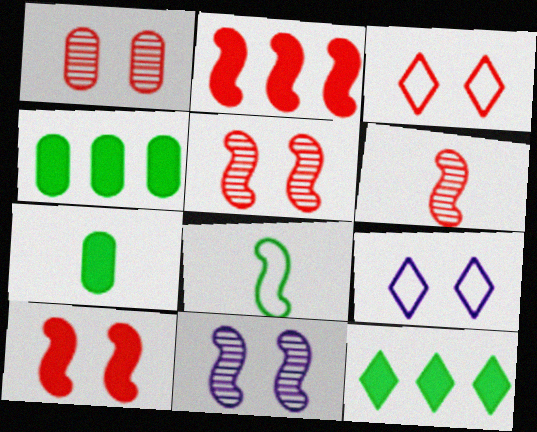[[1, 3, 10], 
[2, 8, 11], 
[4, 6, 9]]